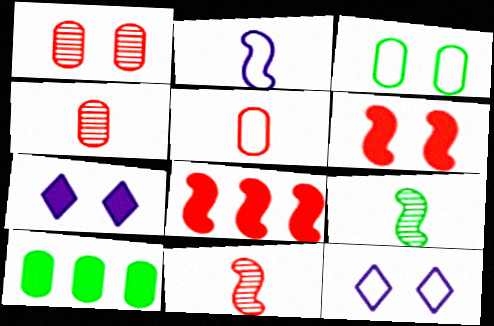[[10, 11, 12]]